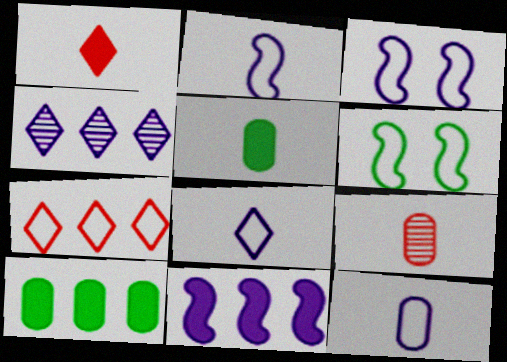[[2, 8, 12], 
[5, 9, 12], 
[6, 7, 12]]